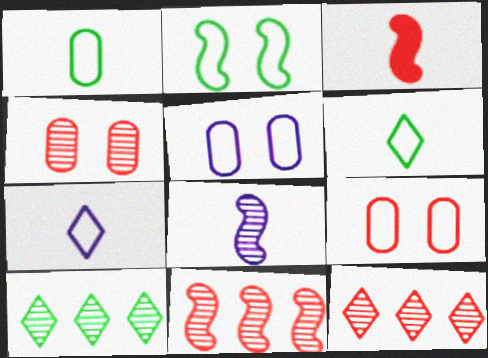[[3, 5, 10], 
[3, 9, 12], 
[4, 8, 10]]